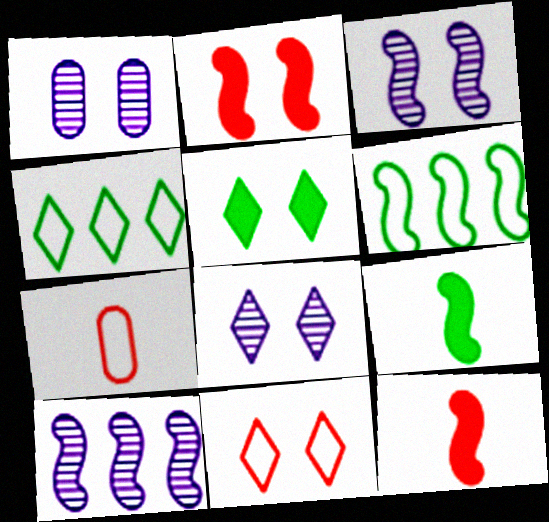[[1, 3, 8], 
[1, 4, 12], 
[3, 6, 12], 
[5, 7, 10], 
[5, 8, 11]]